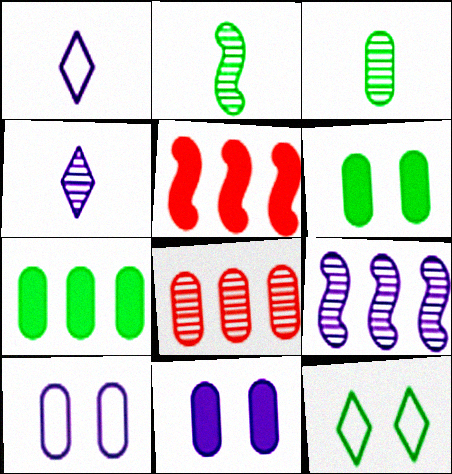[[1, 9, 11], 
[2, 7, 12]]